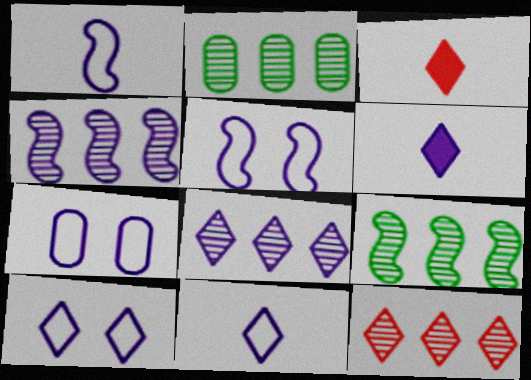[[2, 3, 5], 
[2, 4, 12], 
[3, 7, 9], 
[4, 6, 7], 
[5, 7, 10], 
[6, 8, 10]]